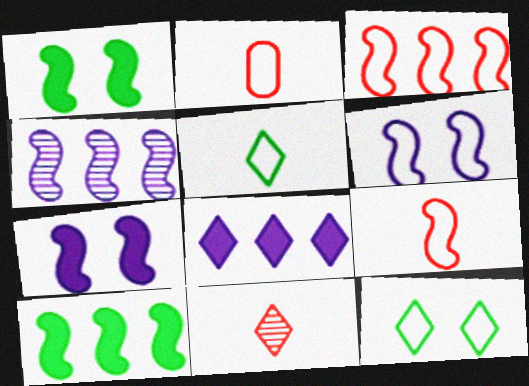[[1, 4, 9], 
[3, 4, 10], 
[8, 11, 12]]